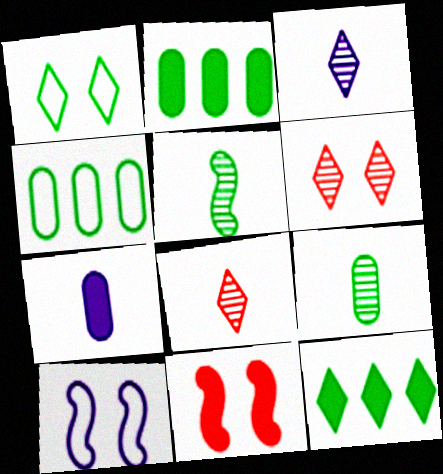[[1, 2, 5], 
[2, 8, 10], 
[3, 4, 11], 
[7, 11, 12]]